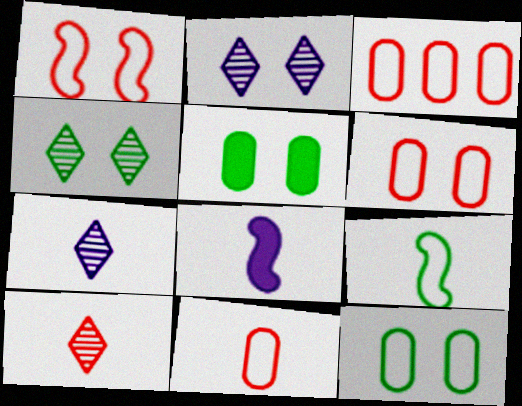[[1, 2, 5], 
[3, 4, 8], 
[3, 6, 11]]